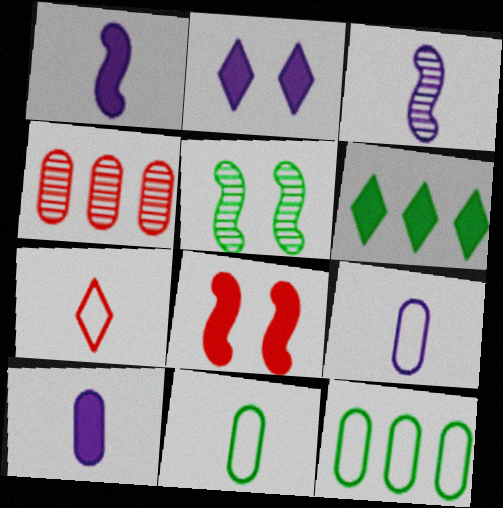[[4, 7, 8], 
[5, 6, 11], 
[6, 8, 10]]